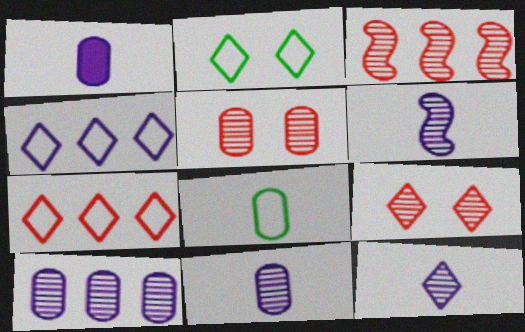[[1, 2, 3], 
[6, 11, 12]]